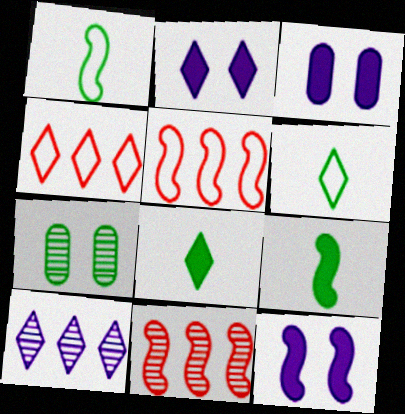[[1, 11, 12], 
[2, 3, 12], 
[3, 6, 11]]